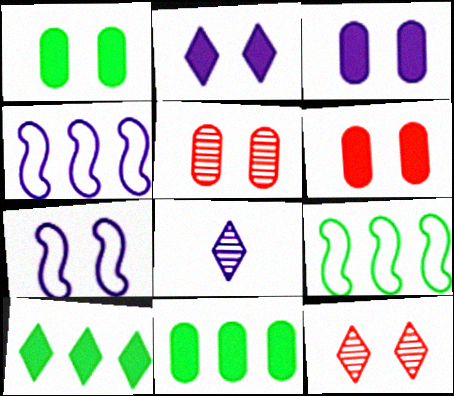[[1, 3, 6], 
[1, 7, 12], 
[3, 4, 8], 
[6, 8, 9]]